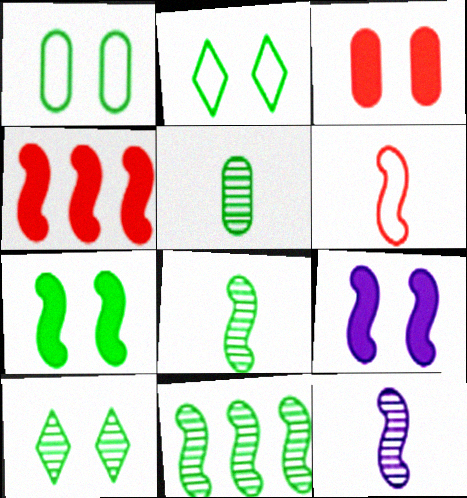[[1, 7, 10], 
[5, 10, 11], 
[6, 9, 11]]